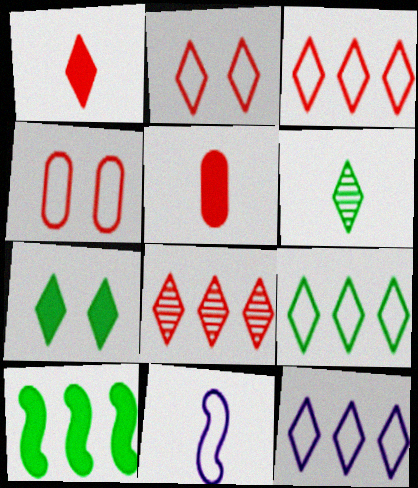[[1, 2, 8], 
[3, 9, 12], 
[4, 9, 11], 
[5, 6, 11], 
[6, 7, 9]]